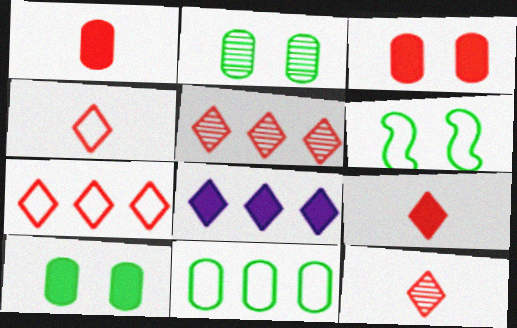[[4, 9, 12]]